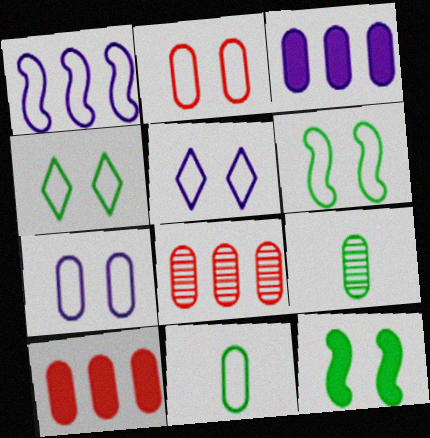[[2, 3, 9], 
[2, 5, 6], 
[7, 9, 10]]